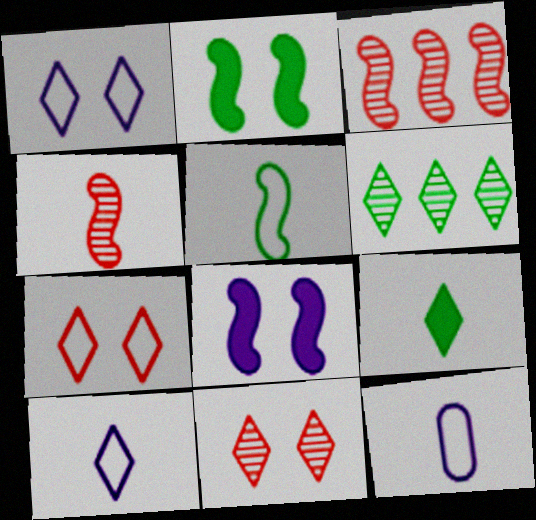[[3, 5, 8], 
[4, 9, 12]]